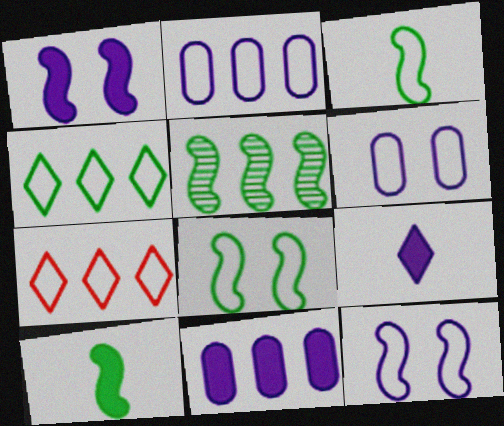[[1, 9, 11], 
[3, 6, 7], 
[5, 7, 11], 
[5, 8, 10]]